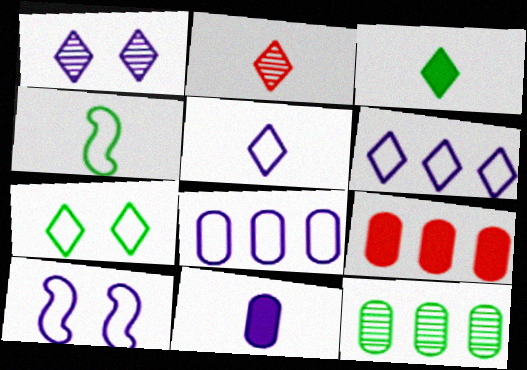[[1, 4, 9], 
[2, 3, 5], 
[2, 4, 11], 
[5, 8, 10], 
[8, 9, 12]]